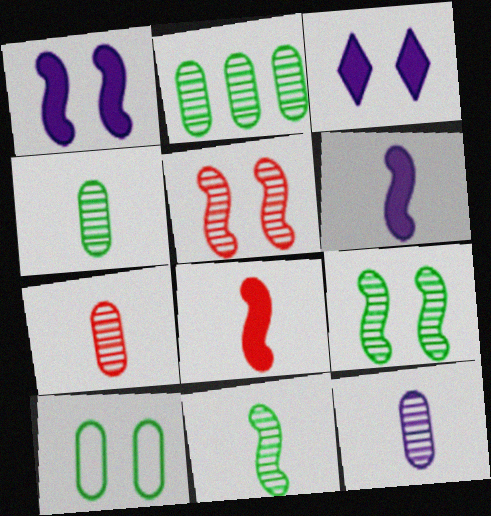[[3, 5, 10], 
[4, 7, 12]]